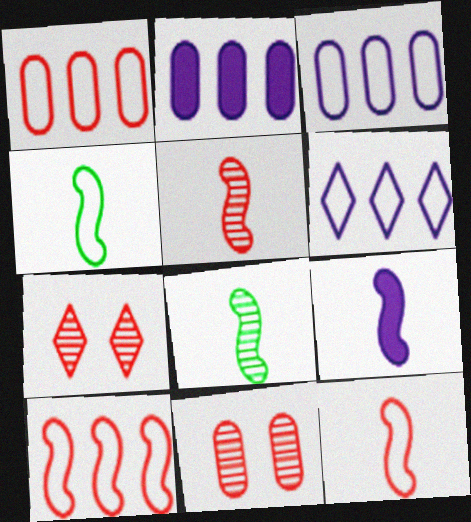[[2, 4, 7], 
[4, 5, 9], 
[8, 9, 12]]